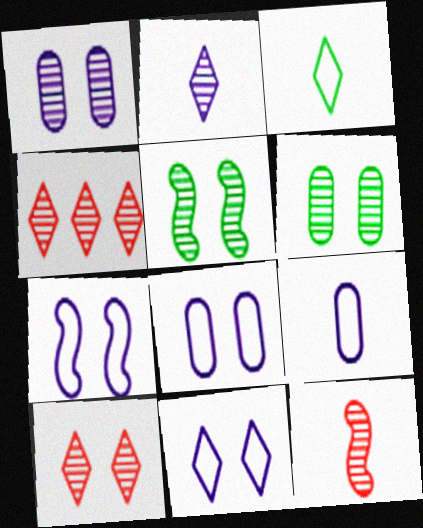[[1, 5, 10], 
[7, 8, 11]]